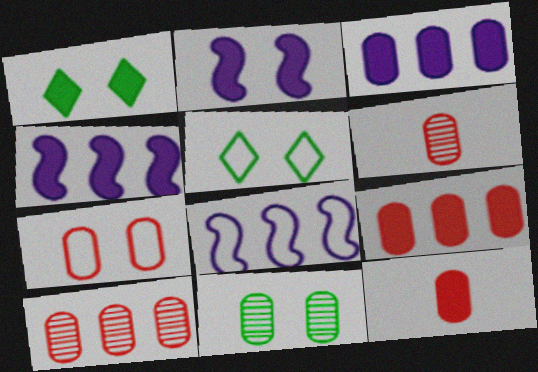[[1, 4, 12], 
[1, 6, 8], 
[4, 5, 6], 
[6, 7, 9], 
[7, 10, 12]]